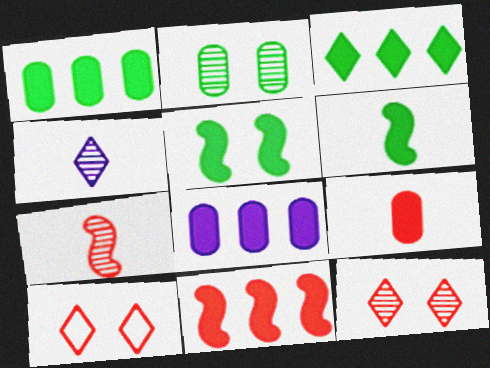[[3, 4, 10], 
[3, 8, 11]]